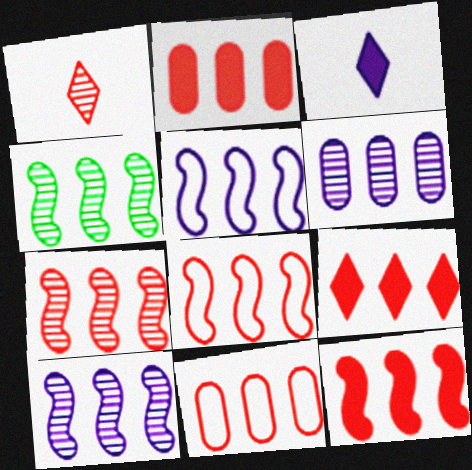[[2, 9, 12], 
[4, 5, 12], 
[4, 7, 10], 
[7, 8, 12], 
[7, 9, 11]]